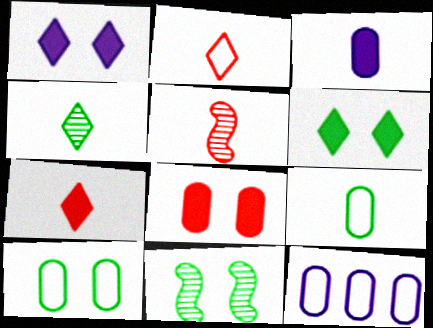[[5, 6, 12], 
[6, 10, 11], 
[7, 11, 12]]